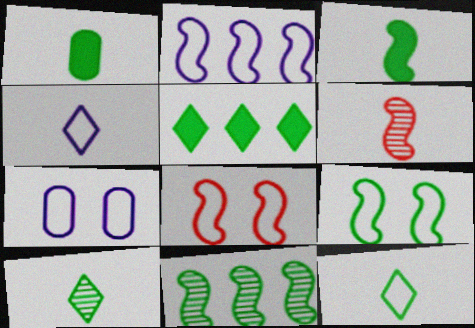[[1, 4, 6], 
[2, 4, 7], 
[3, 9, 11], 
[5, 6, 7]]